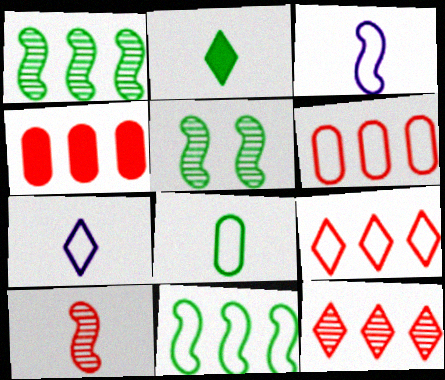[[4, 5, 7]]